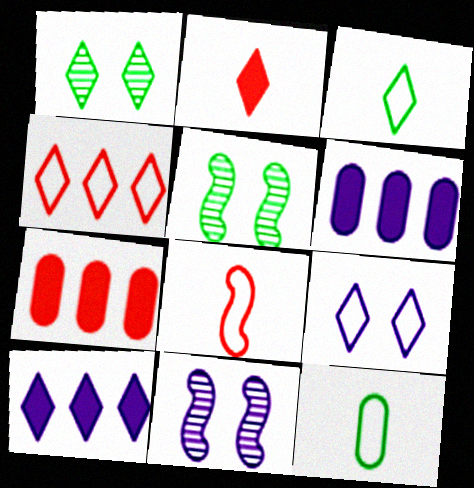[[1, 6, 8], 
[3, 4, 9], 
[3, 7, 11]]